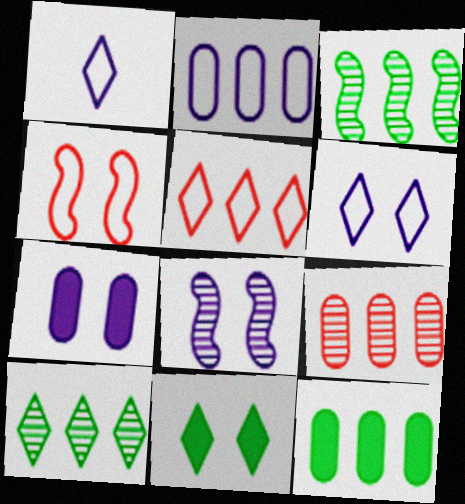[[2, 9, 12], 
[6, 7, 8]]